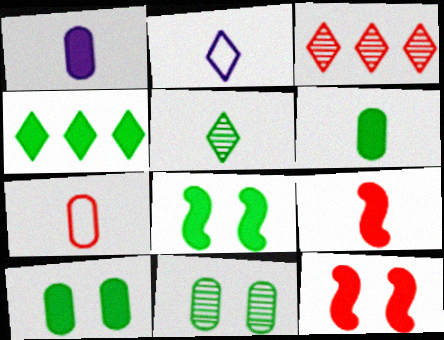[[1, 4, 12], 
[3, 7, 12], 
[4, 6, 8]]